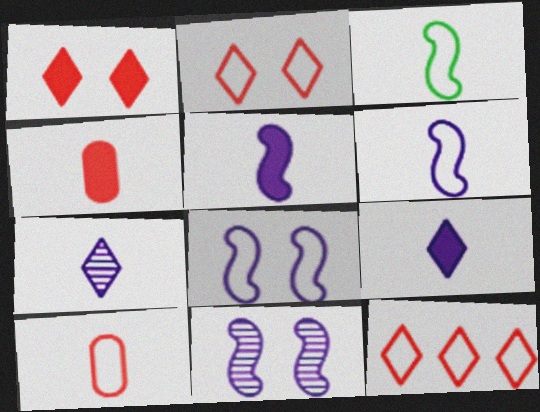[[3, 4, 7]]